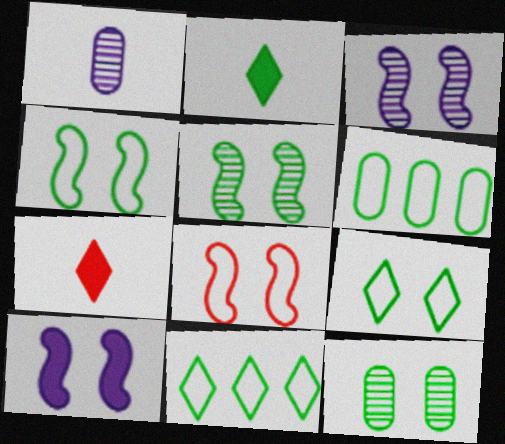[[2, 5, 6], 
[3, 6, 7], 
[5, 8, 10]]